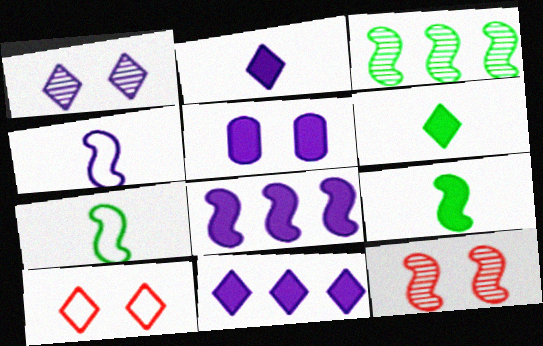[[2, 5, 8], 
[7, 8, 12]]